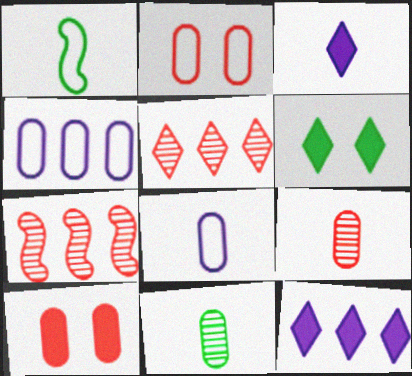[[1, 3, 9], 
[4, 10, 11], 
[6, 7, 8]]